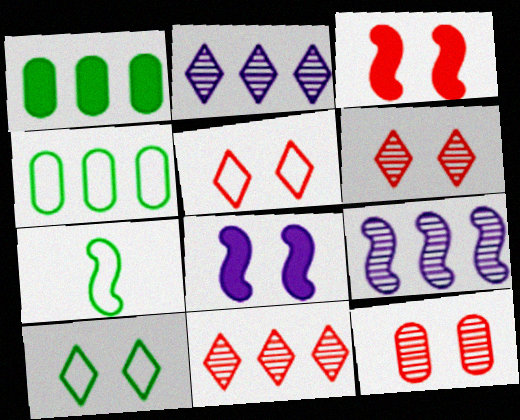[[3, 5, 12], 
[3, 7, 9], 
[4, 7, 10], 
[8, 10, 12]]